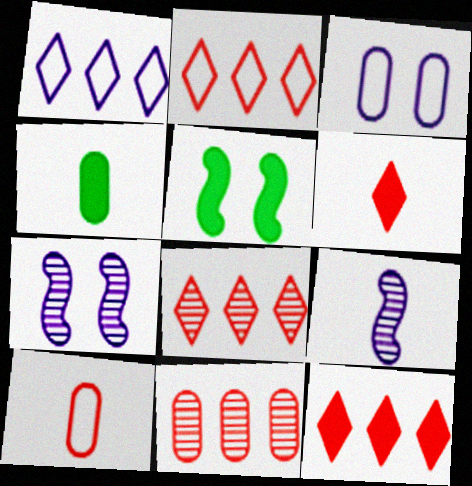[[2, 4, 7], 
[2, 8, 12], 
[3, 4, 11]]